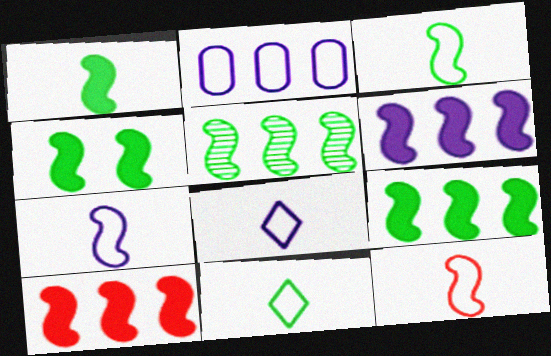[[1, 4, 9], 
[3, 4, 5], 
[3, 7, 12], 
[6, 9, 10]]